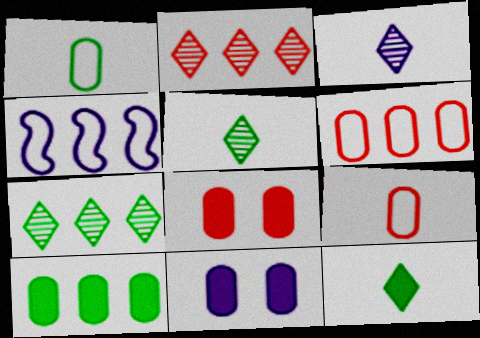[[2, 4, 10], 
[3, 4, 11], 
[4, 5, 8]]